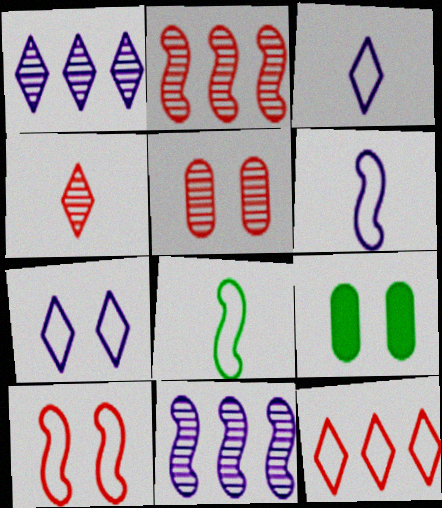[[2, 3, 9], 
[2, 4, 5]]